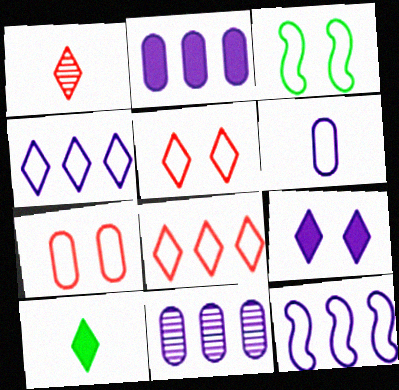[[1, 2, 3], 
[3, 6, 8]]